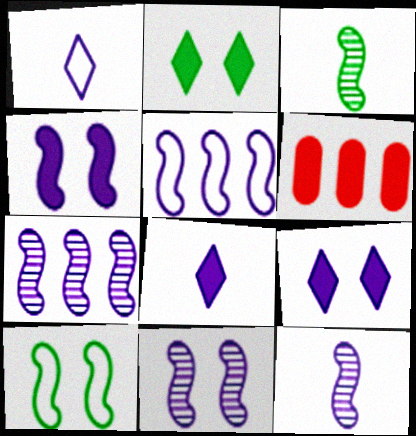[[4, 5, 12], 
[7, 11, 12]]